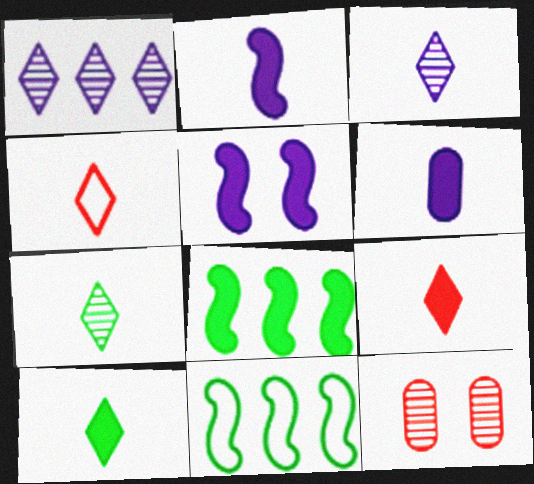[[3, 4, 10]]